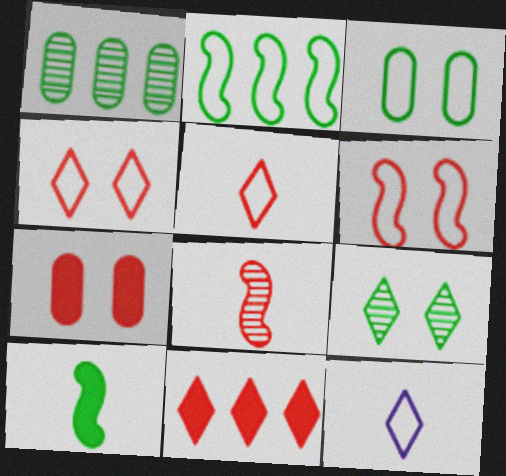[[9, 11, 12]]